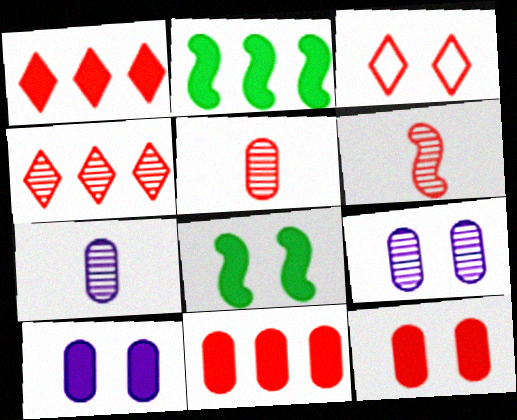[[2, 3, 7], 
[3, 6, 11], 
[3, 8, 9]]